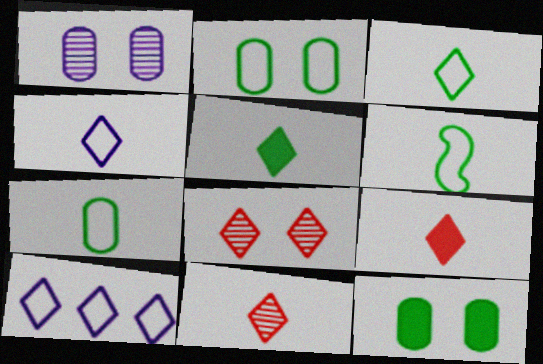[[3, 6, 7], 
[4, 5, 11], 
[5, 8, 10]]